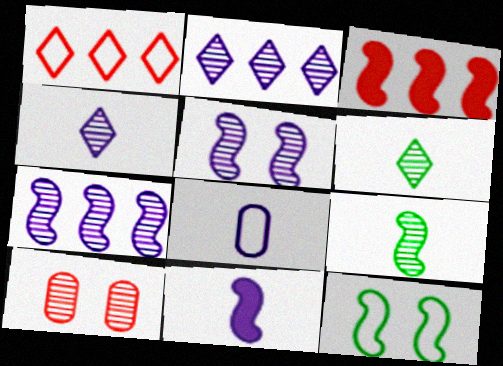[[1, 8, 12], 
[2, 9, 10], 
[4, 8, 11], 
[6, 7, 10]]